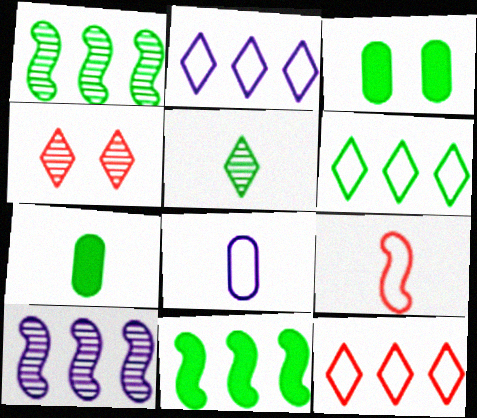[[2, 6, 12], 
[4, 8, 11]]